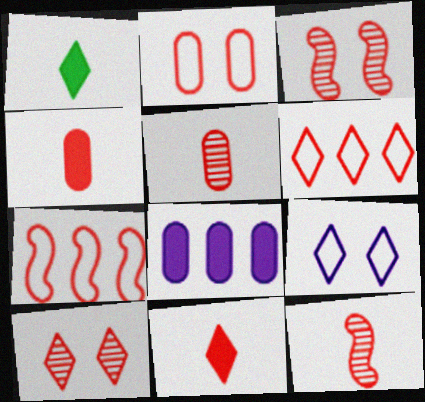[[3, 4, 6], 
[4, 7, 10], 
[6, 10, 11]]